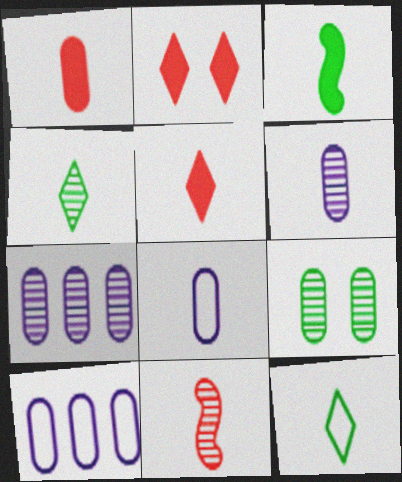[[1, 9, 10], 
[4, 6, 11]]